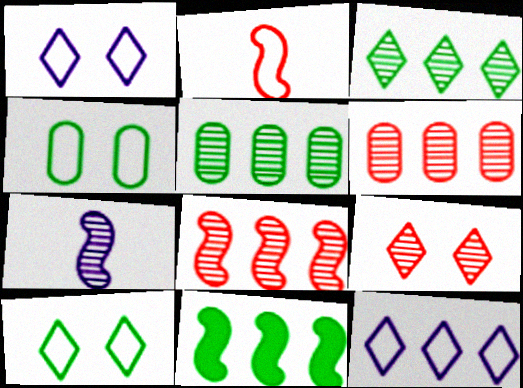[[2, 4, 12], 
[5, 7, 9], 
[6, 11, 12]]